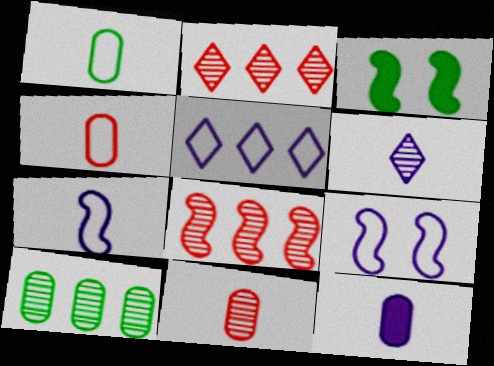[[1, 11, 12], 
[3, 5, 11], 
[3, 7, 8], 
[6, 7, 12]]